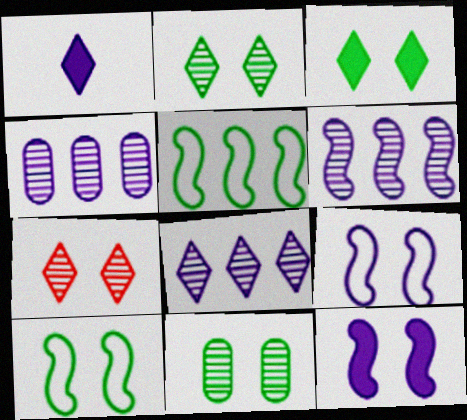[[1, 4, 9], 
[3, 10, 11], 
[4, 6, 8]]